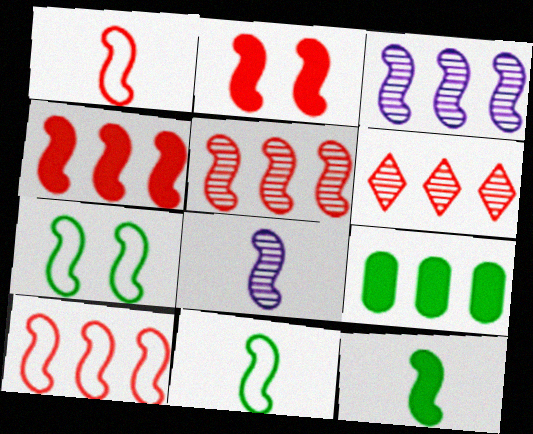[[1, 2, 5], 
[1, 8, 12], 
[2, 3, 11], 
[4, 5, 10], 
[4, 7, 8]]